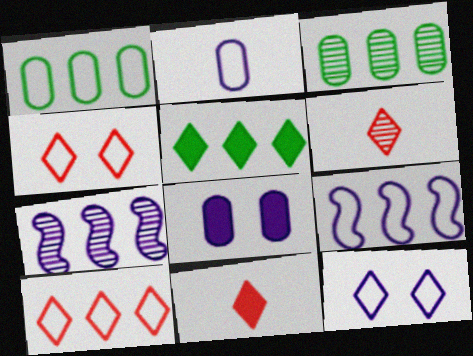[[1, 9, 10], 
[2, 9, 12], 
[5, 6, 12]]